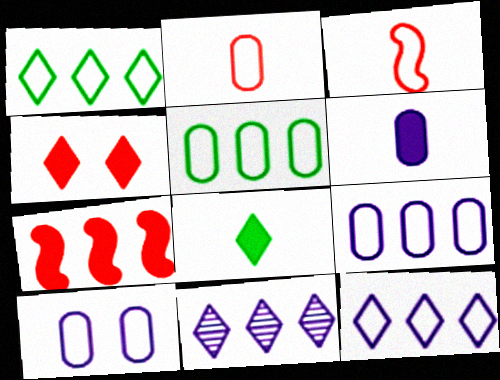[[1, 3, 10], 
[2, 5, 10], 
[5, 7, 11]]